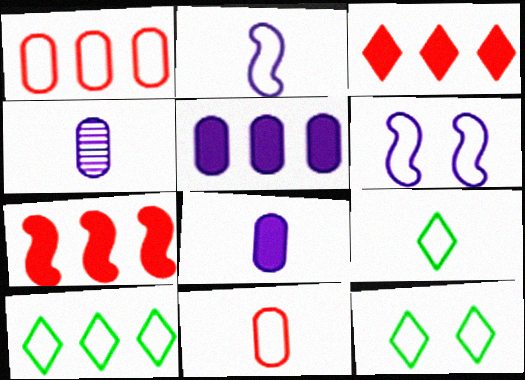[[1, 2, 12], 
[1, 6, 9], 
[2, 9, 11], 
[4, 7, 12], 
[6, 10, 11], 
[9, 10, 12]]